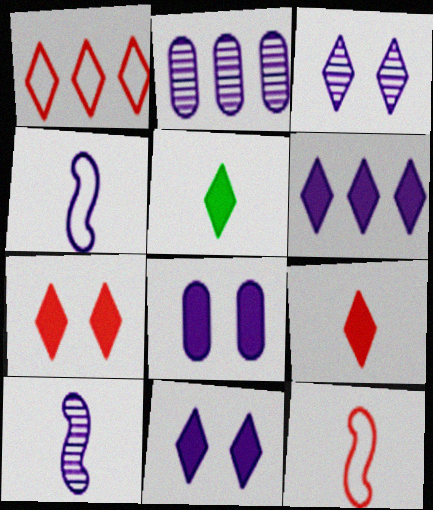[[1, 3, 5], 
[2, 3, 10], 
[2, 4, 11], 
[5, 6, 7]]